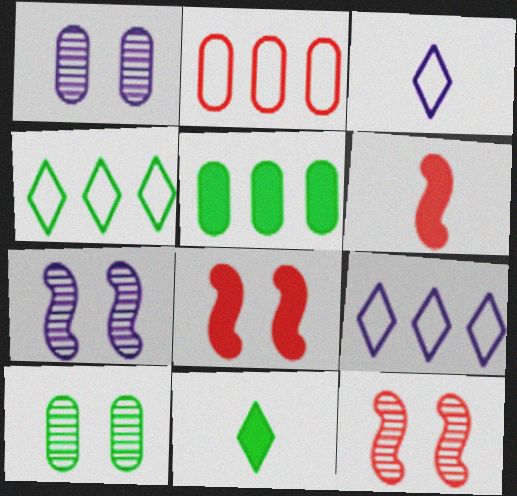[[1, 4, 6], 
[2, 7, 11], 
[3, 5, 12], 
[6, 9, 10]]